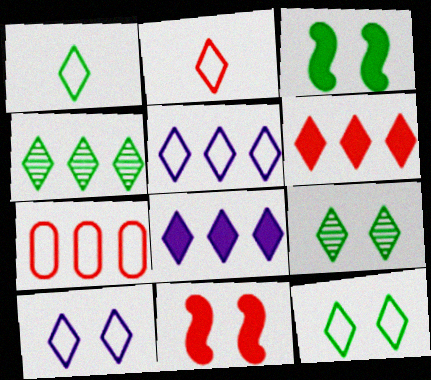[[2, 5, 12], 
[2, 8, 9], 
[4, 5, 6]]